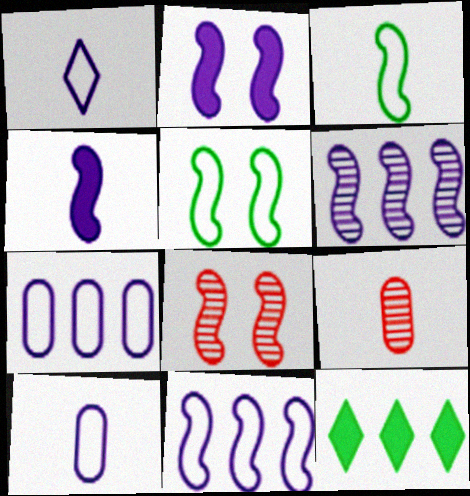[[2, 5, 8], 
[8, 10, 12]]